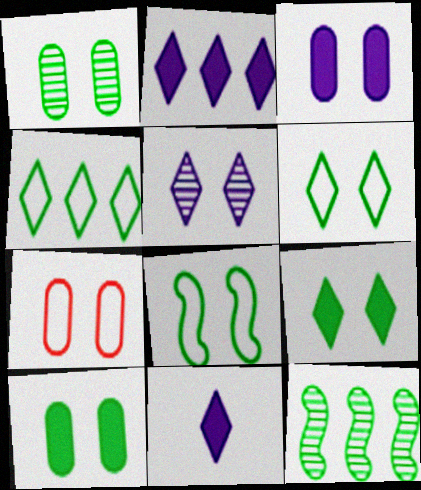[[1, 3, 7], 
[1, 8, 9], 
[7, 11, 12]]